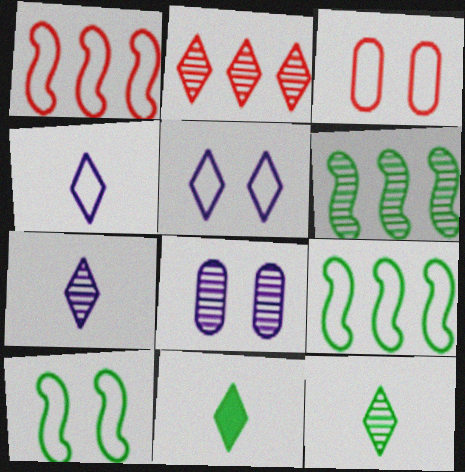[[1, 8, 11], 
[2, 5, 11], 
[3, 4, 9], 
[3, 5, 10]]